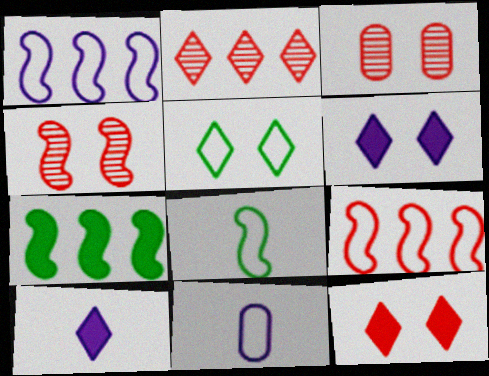[[2, 5, 10], 
[5, 9, 11]]